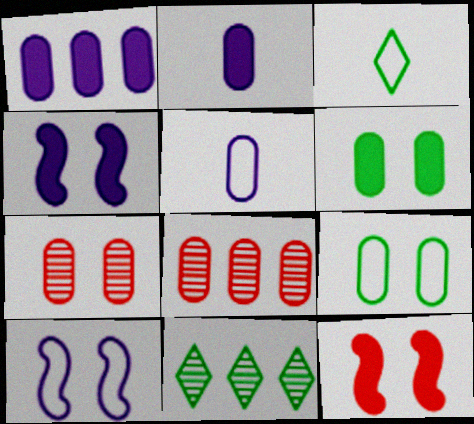[[2, 8, 9], 
[3, 4, 8], 
[5, 6, 8], 
[5, 11, 12]]